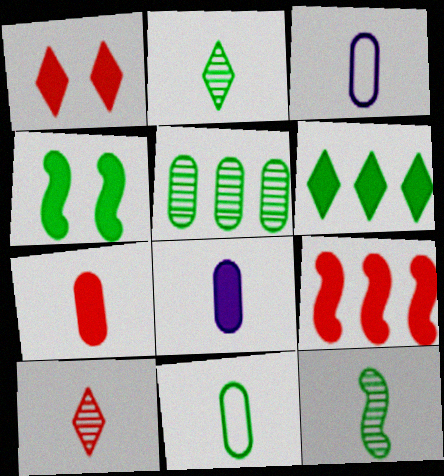[[1, 7, 9]]